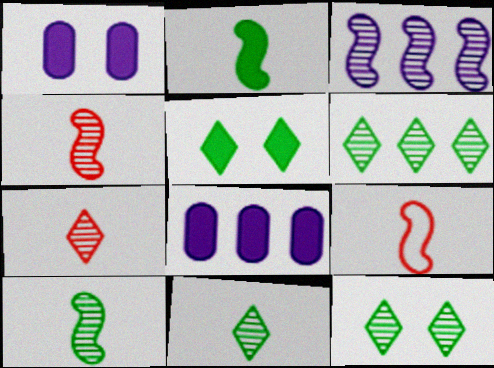[[1, 6, 9], 
[6, 11, 12], 
[8, 9, 12]]